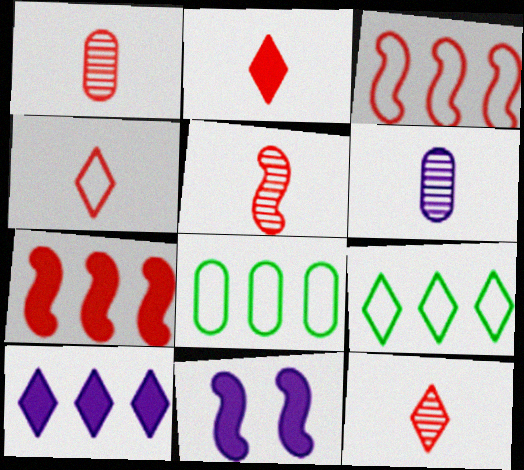[[1, 5, 12], 
[1, 9, 11], 
[2, 4, 12], 
[8, 11, 12]]